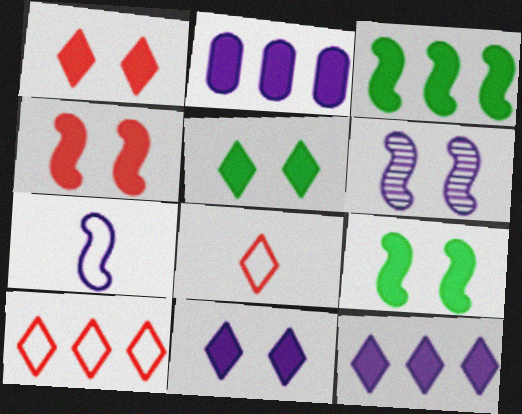[[1, 5, 11]]